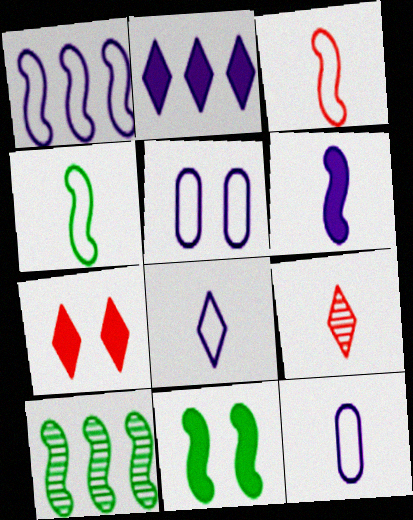[[1, 5, 8], 
[4, 10, 11], 
[7, 10, 12]]